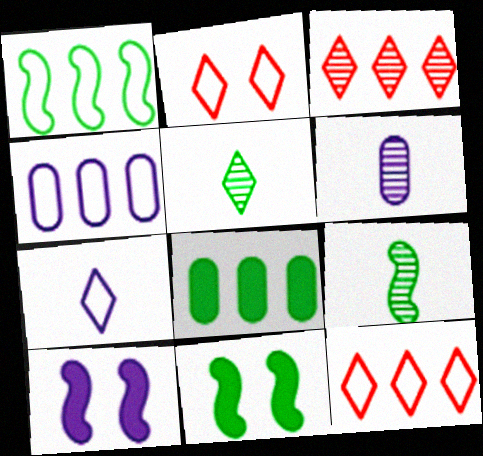[[1, 4, 12], 
[1, 9, 11], 
[6, 11, 12]]